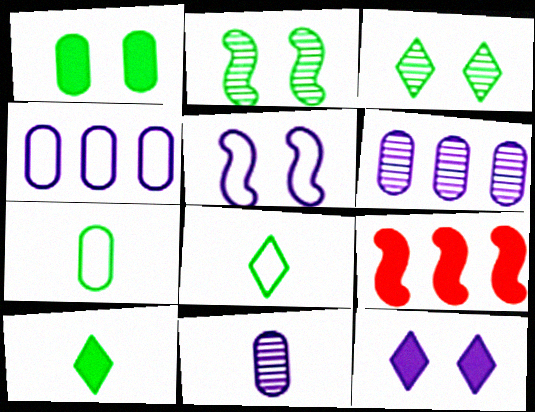[]